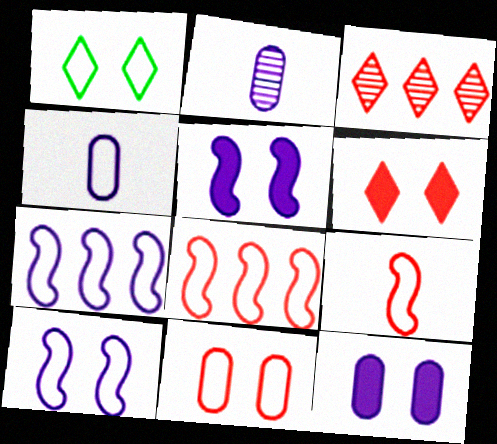[[1, 4, 8], 
[1, 10, 11]]